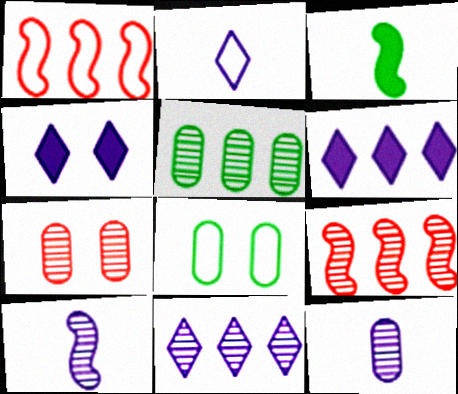[[1, 2, 8], 
[1, 5, 6], 
[2, 4, 11], 
[5, 7, 12], 
[5, 9, 11]]